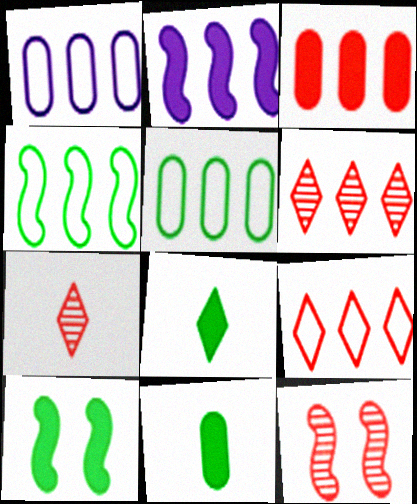[[1, 4, 9], 
[1, 7, 10], 
[1, 8, 12], 
[2, 5, 6]]